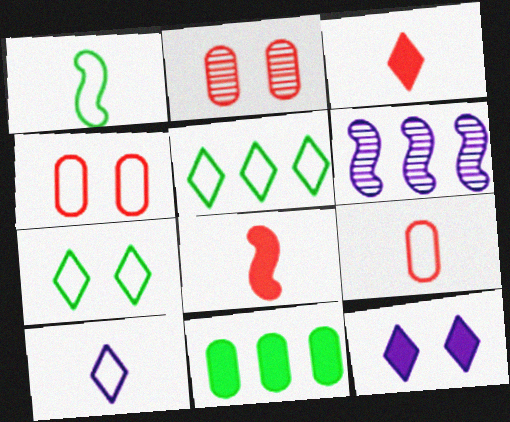[[1, 9, 10], 
[8, 11, 12]]